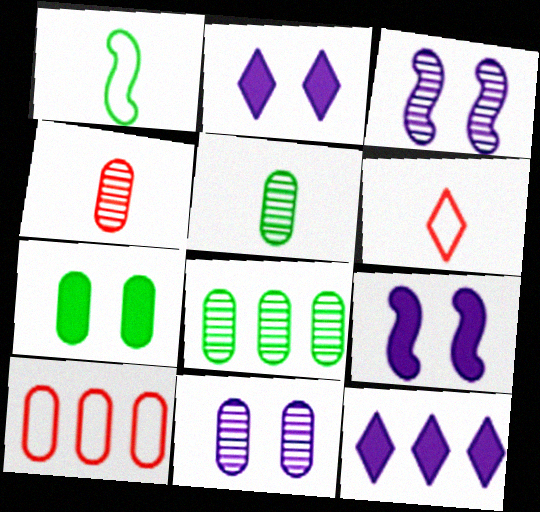[[4, 8, 11], 
[6, 8, 9]]